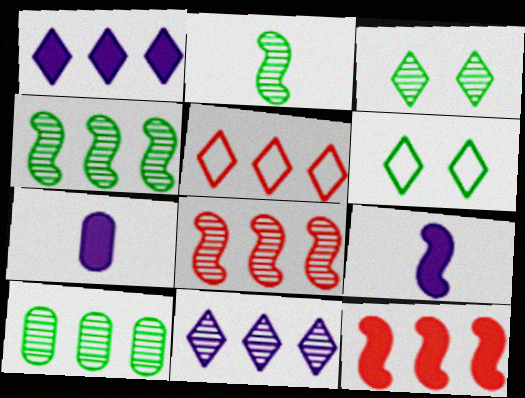[[2, 3, 10], 
[6, 7, 8], 
[8, 10, 11]]